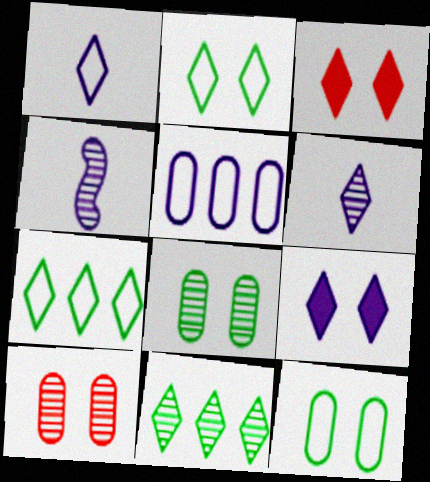[[1, 3, 11], 
[3, 6, 7], 
[4, 5, 9], 
[4, 10, 11]]